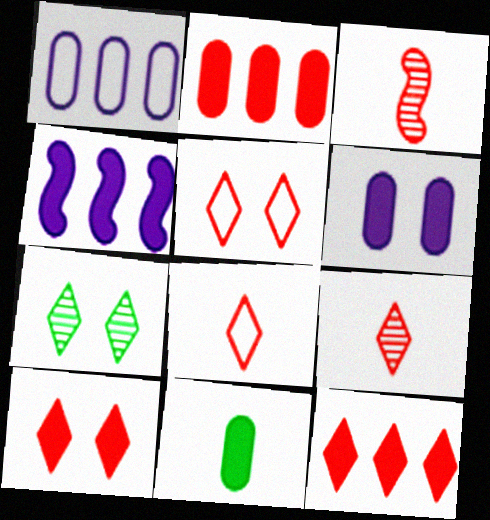[[2, 3, 5], 
[2, 6, 11], 
[4, 10, 11], 
[5, 9, 12]]